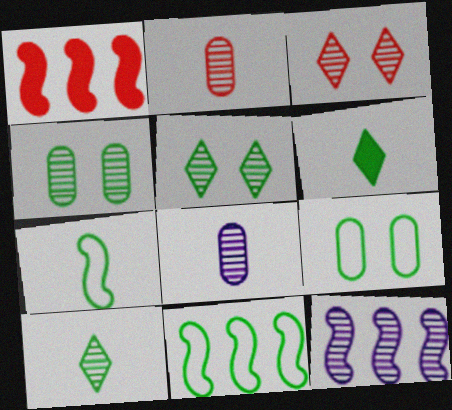[[1, 11, 12], 
[2, 5, 12], 
[4, 6, 11]]